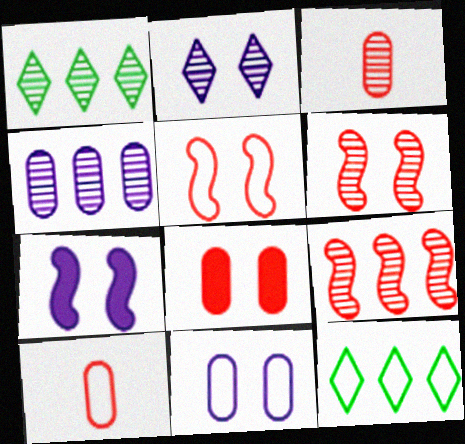[[1, 4, 9], 
[1, 7, 10], 
[2, 7, 11], 
[3, 7, 12]]